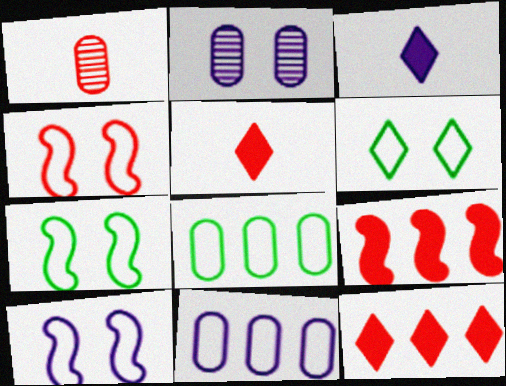[[1, 4, 12], 
[4, 7, 10]]